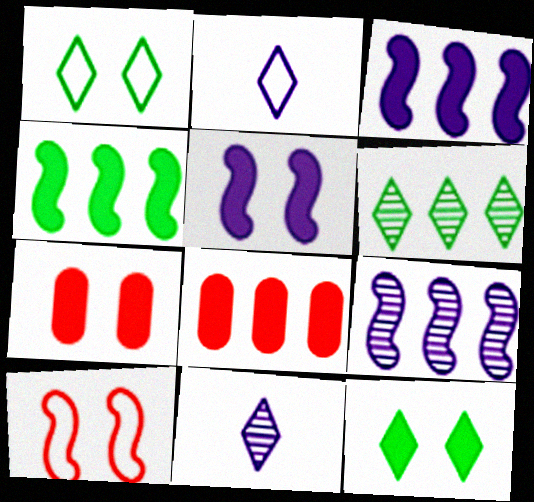[[5, 7, 12]]